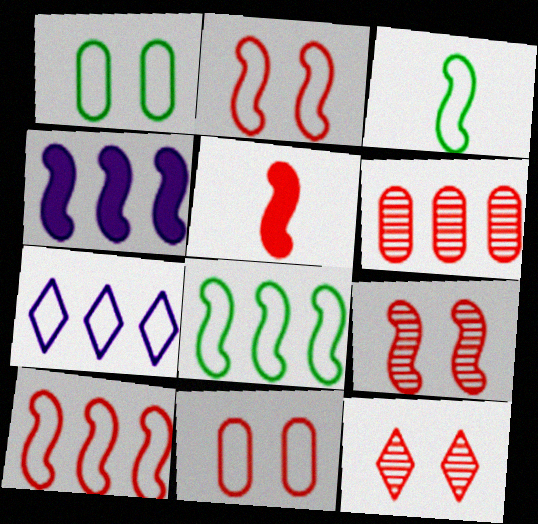[[3, 4, 9], 
[3, 7, 11], 
[5, 9, 10]]